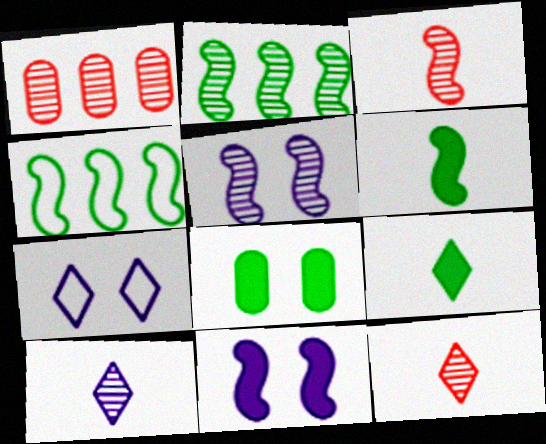[[1, 6, 7], 
[2, 3, 5], 
[3, 4, 11]]